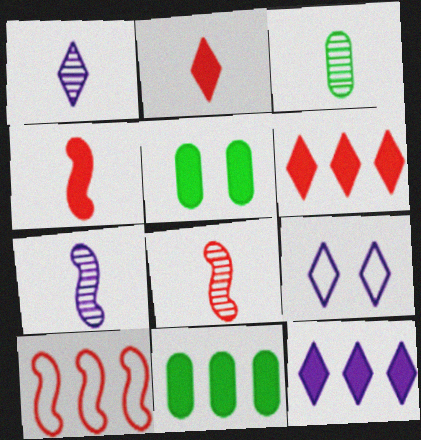[[1, 3, 8], 
[1, 5, 10], 
[1, 9, 12], 
[4, 5, 12], 
[8, 9, 11]]